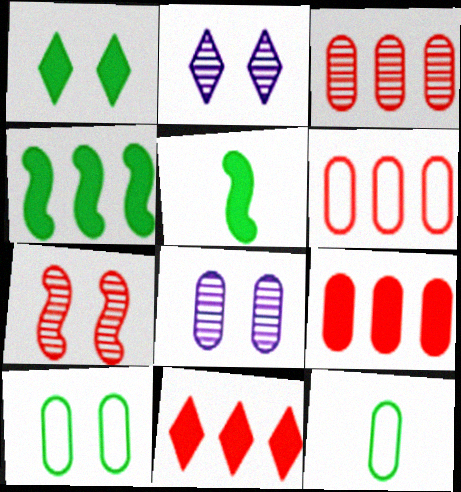[[2, 5, 6], 
[3, 6, 9], 
[8, 9, 12]]